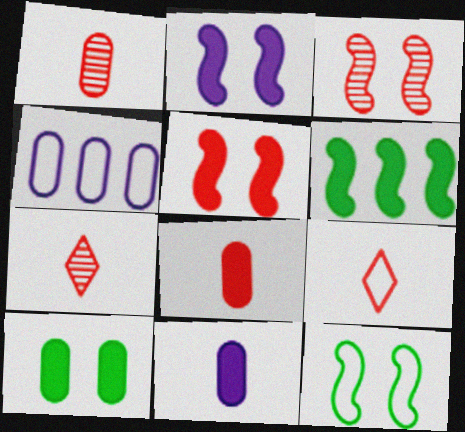[[1, 4, 10], 
[2, 3, 12], 
[4, 9, 12]]